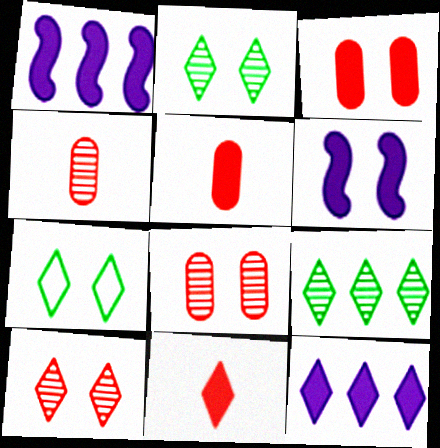[[1, 4, 7], 
[6, 7, 8]]